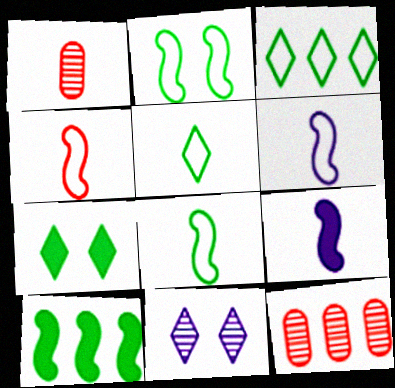[[1, 5, 9], 
[4, 6, 8], 
[6, 7, 12]]